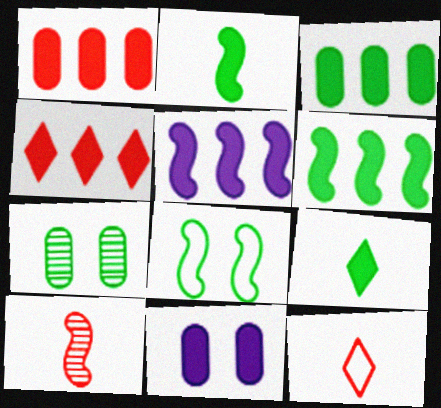[[2, 4, 11], 
[3, 4, 5], 
[5, 7, 12], 
[5, 8, 10]]